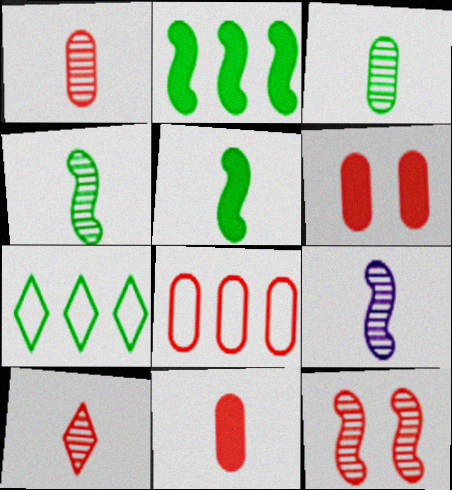[[1, 6, 8], 
[3, 9, 10], 
[6, 7, 9]]